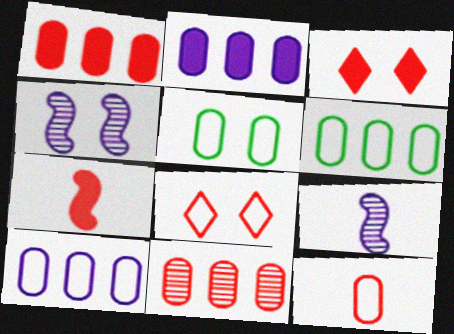[[1, 3, 7], 
[2, 6, 11], 
[3, 4, 5], 
[3, 6, 9], 
[5, 10, 12], 
[7, 8, 11]]